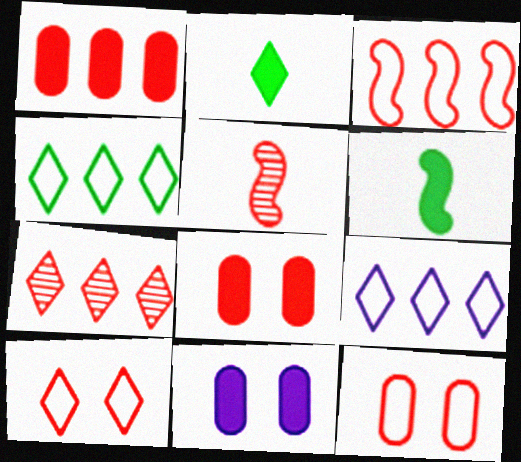[[1, 3, 7], 
[1, 5, 10], 
[4, 5, 11]]